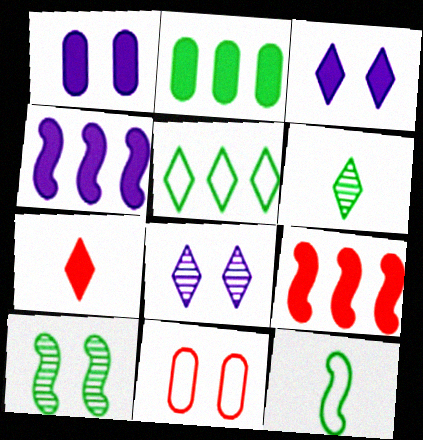[[3, 10, 11], 
[4, 6, 11], 
[5, 7, 8]]